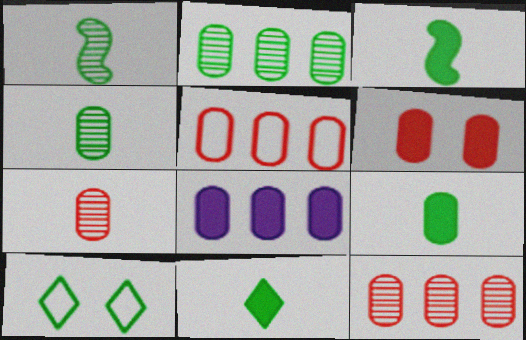[[2, 3, 10], 
[2, 5, 8], 
[3, 9, 11], 
[5, 6, 7], 
[6, 8, 9]]